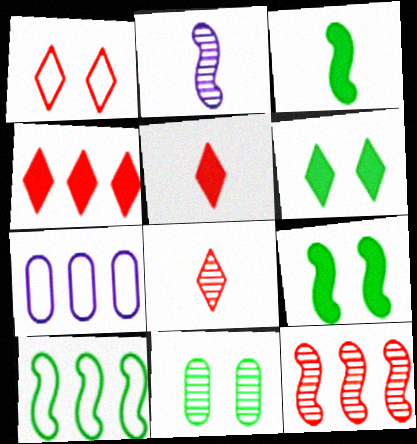[[1, 4, 8], 
[7, 8, 9]]